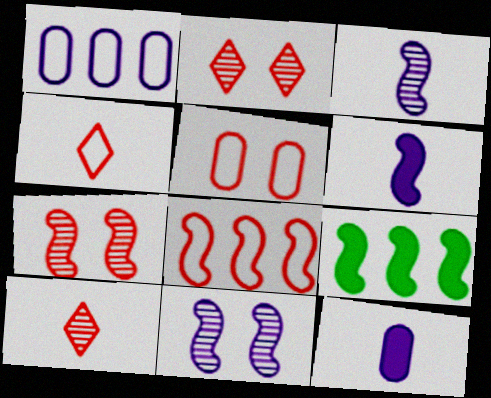[[4, 5, 8]]